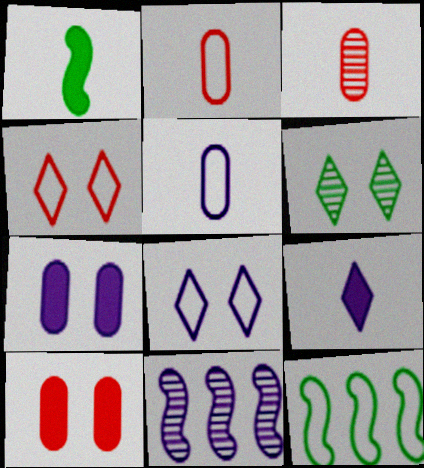[[2, 8, 12], 
[3, 6, 11], 
[4, 5, 12]]